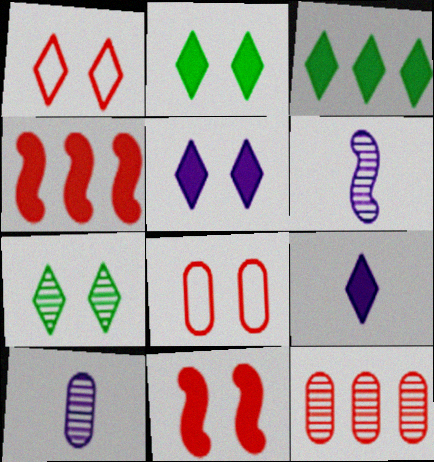[[1, 5, 7], 
[3, 6, 8], 
[6, 7, 12]]